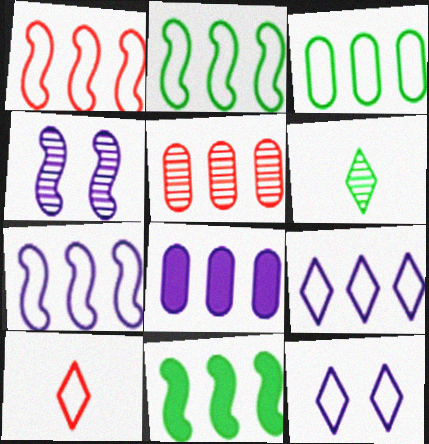[[1, 2, 7], 
[1, 3, 9], 
[3, 5, 8], 
[4, 5, 6], 
[5, 9, 11]]